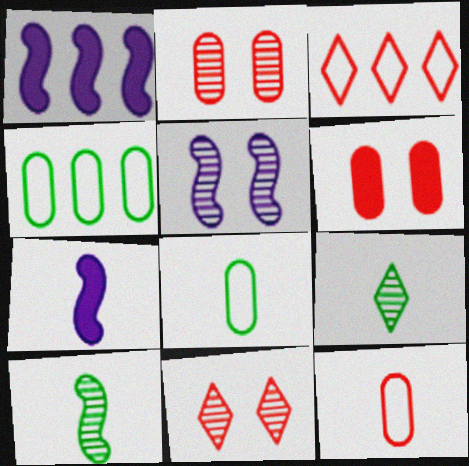[[1, 8, 11], 
[4, 7, 11], 
[7, 9, 12]]